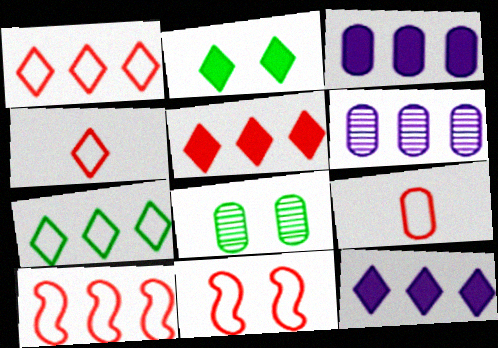[[1, 9, 11], 
[3, 8, 9]]